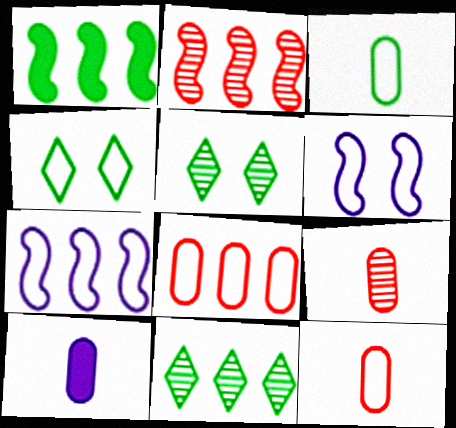[[1, 2, 7], 
[1, 3, 5], 
[2, 4, 10], 
[3, 9, 10], 
[4, 7, 12]]